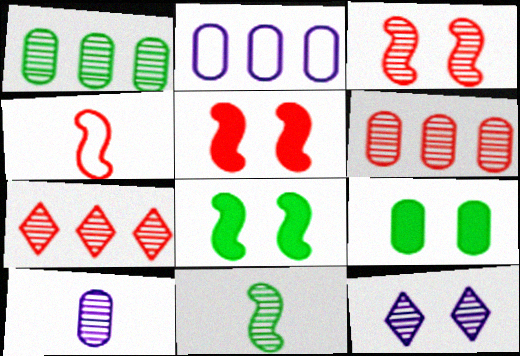[[6, 11, 12]]